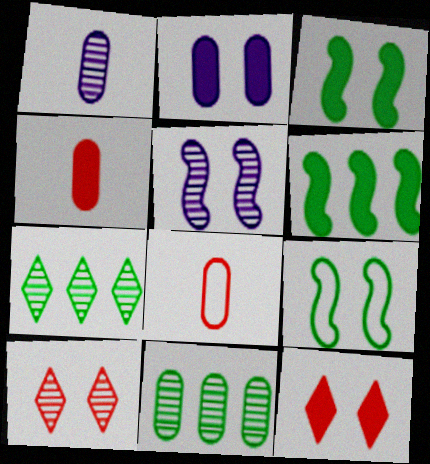[[2, 3, 12], 
[2, 8, 11], 
[2, 9, 10]]